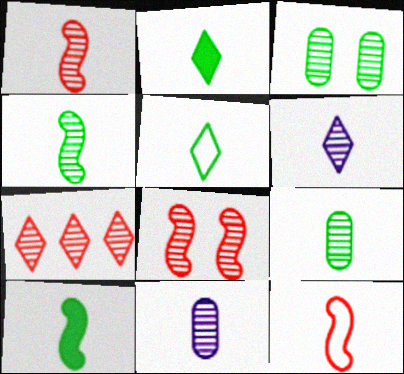[[1, 6, 9], 
[2, 11, 12], 
[5, 9, 10]]